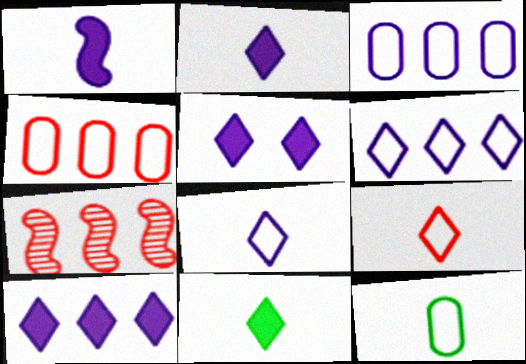[[2, 5, 10], 
[5, 7, 12]]